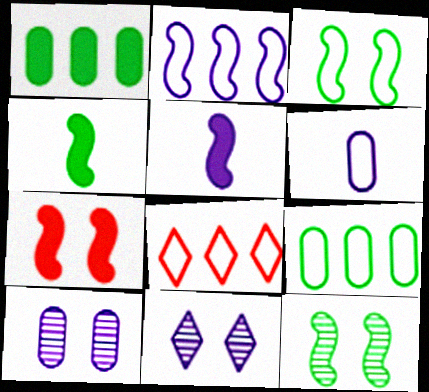[[2, 8, 9], 
[3, 6, 8], 
[4, 8, 10]]